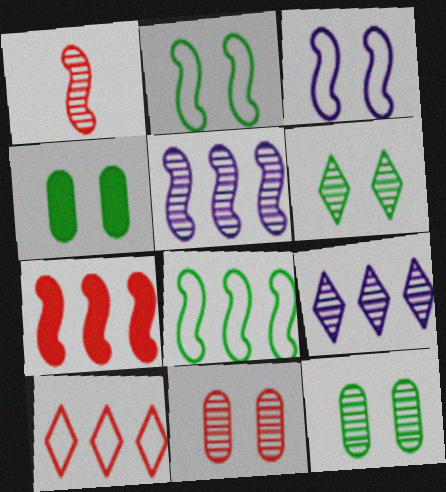[[1, 9, 12], 
[2, 4, 6], 
[5, 7, 8]]